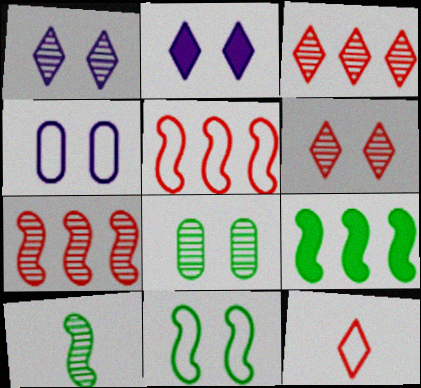[[9, 10, 11]]